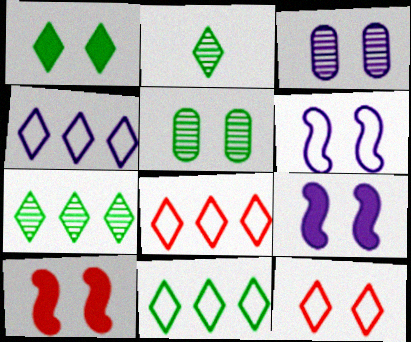[[1, 2, 11], 
[4, 8, 11], 
[5, 9, 12]]